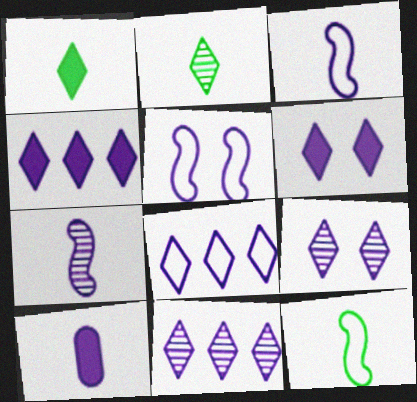[[4, 8, 11], 
[5, 10, 11]]